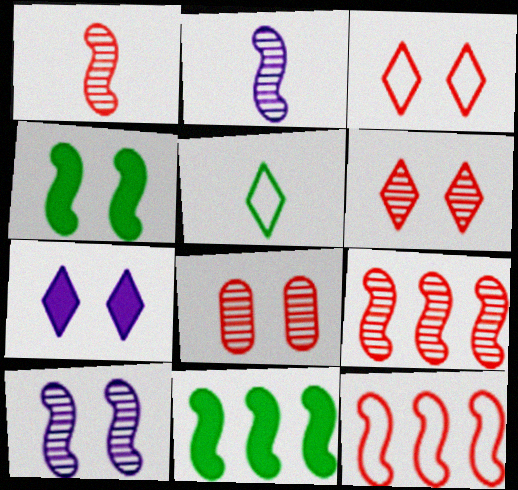[[2, 4, 12]]